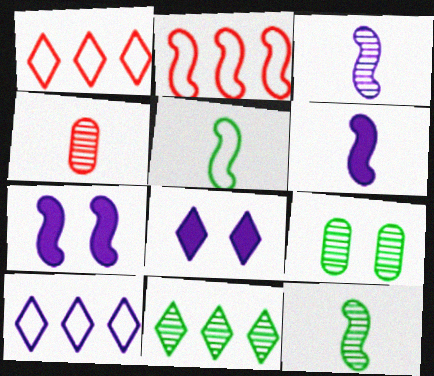[[1, 6, 9], 
[2, 7, 12], 
[9, 11, 12]]